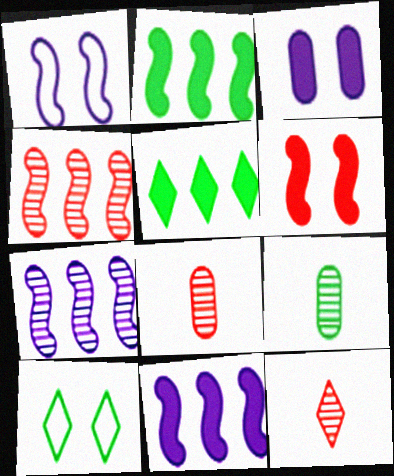[[1, 5, 8], 
[2, 9, 10], 
[8, 10, 11]]